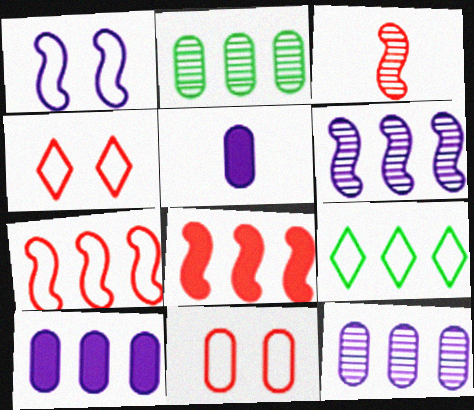[[2, 5, 11], 
[8, 9, 12]]